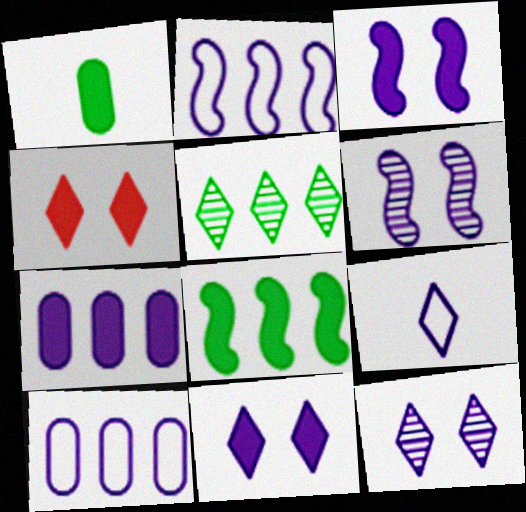[[4, 5, 9], 
[6, 7, 9]]